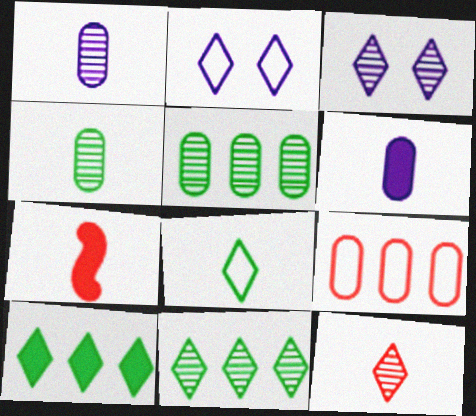[[1, 7, 8], 
[2, 5, 7], 
[2, 10, 12], 
[3, 11, 12]]